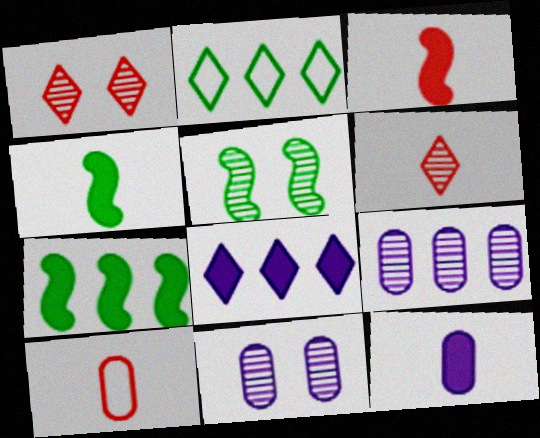[[1, 5, 11], 
[2, 3, 11], 
[3, 6, 10], 
[5, 6, 9], 
[5, 8, 10]]